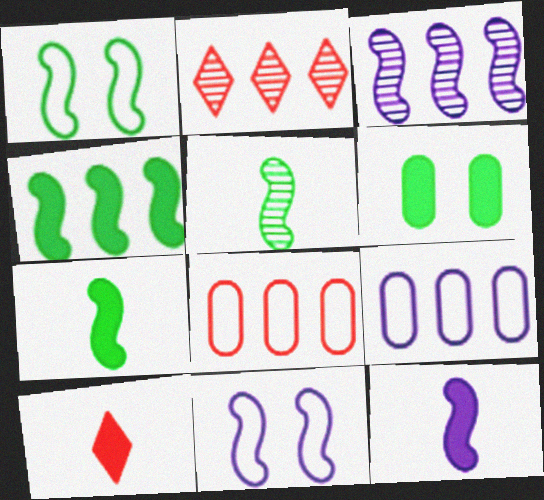[[1, 4, 5], 
[2, 4, 9], 
[3, 11, 12]]